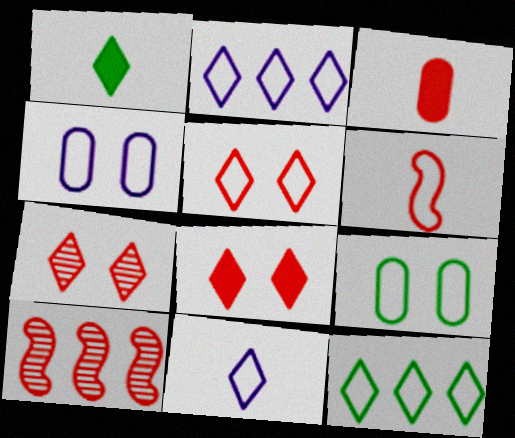[[1, 2, 7], 
[1, 4, 10], 
[2, 6, 9], 
[3, 5, 10], 
[4, 6, 12], 
[5, 7, 8], 
[5, 11, 12]]